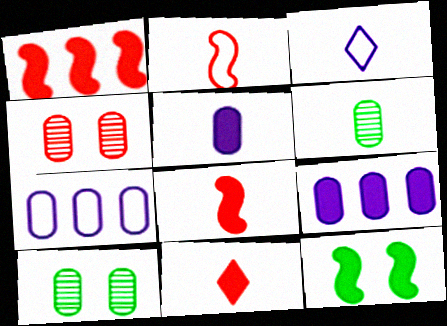[[1, 3, 10], 
[3, 6, 8], 
[9, 11, 12]]